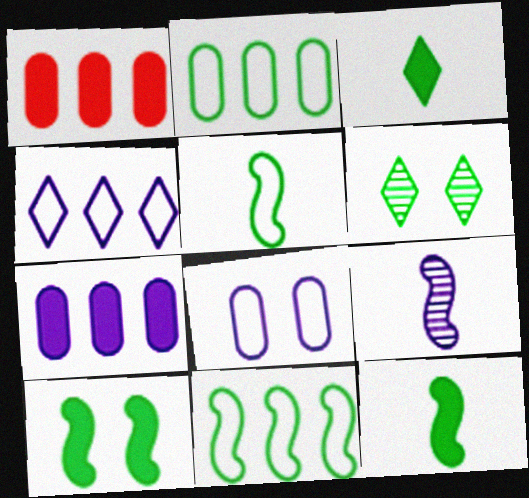[[2, 6, 12]]